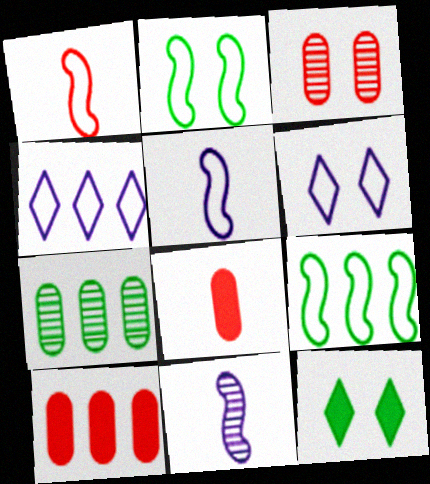[]